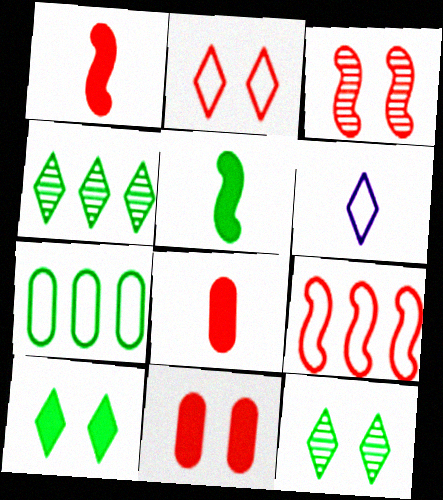[[1, 3, 9], 
[2, 3, 11], 
[5, 7, 12]]